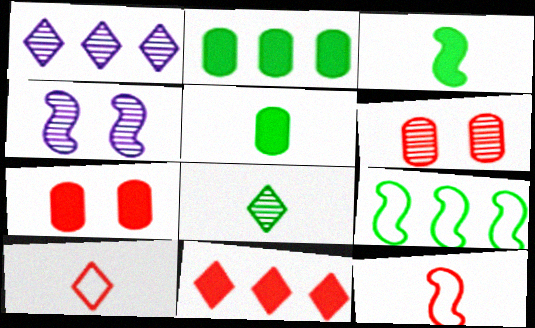[[2, 4, 10], 
[6, 11, 12]]